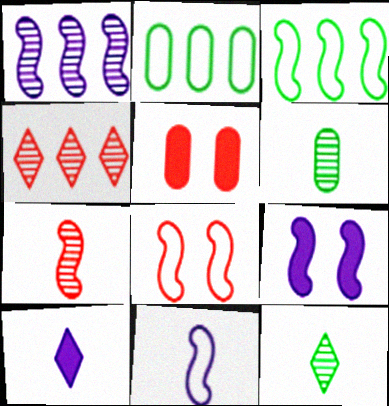[[1, 9, 11], 
[3, 7, 9], 
[3, 8, 11]]